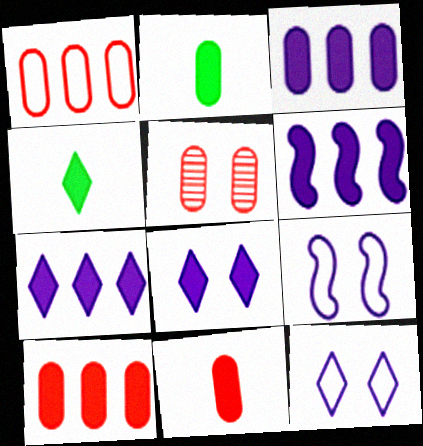[[1, 5, 11], 
[3, 6, 7]]